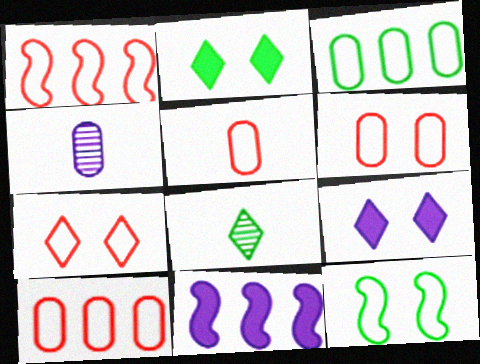[[1, 2, 4], 
[1, 5, 7], 
[5, 6, 10], 
[6, 8, 11]]